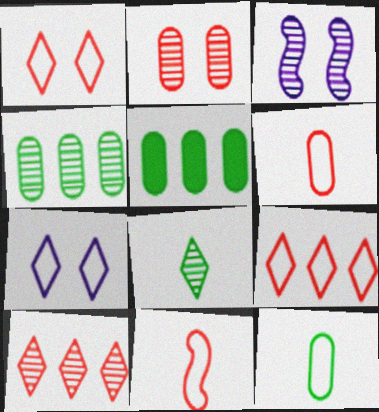[]